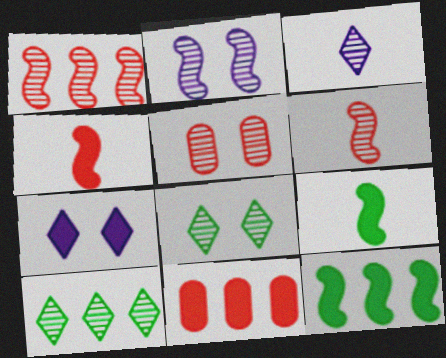[[2, 5, 8], 
[7, 9, 11]]